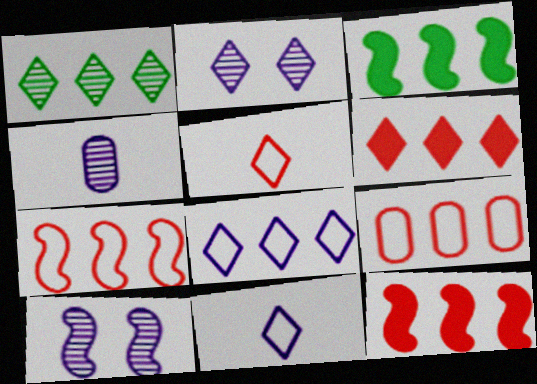[[1, 6, 8]]